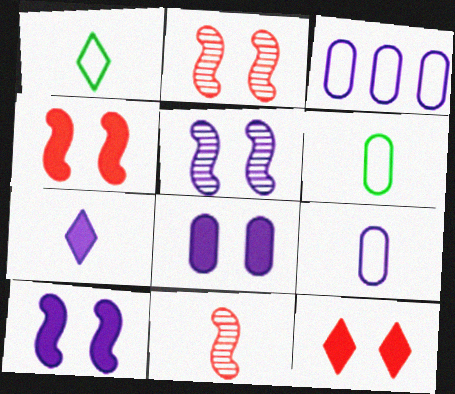[[3, 5, 7], 
[6, 7, 11]]